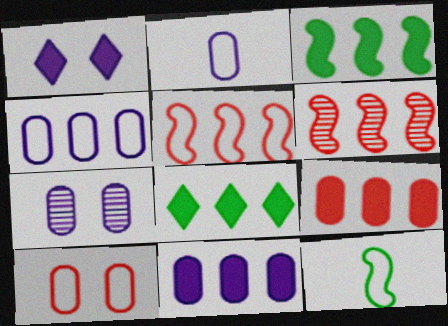[[2, 7, 11], 
[4, 6, 8]]